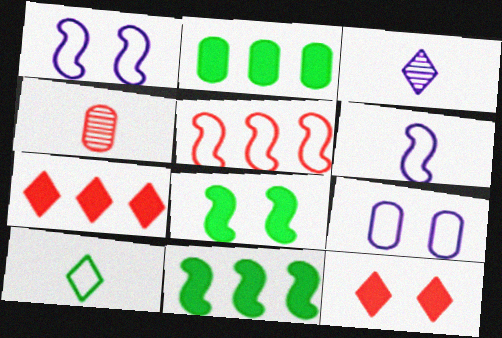[[2, 4, 9], 
[4, 5, 12], 
[5, 9, 10]]